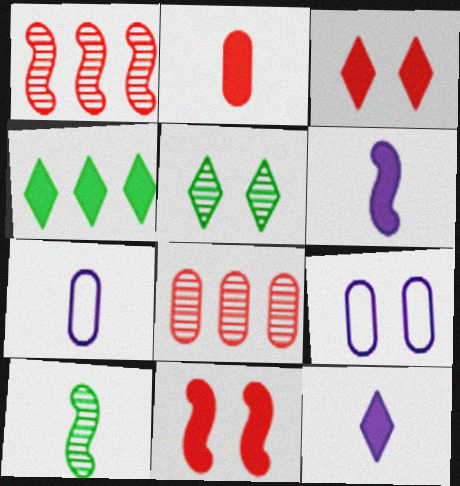[[3, 4, 12], 
[5, 9, 11]]